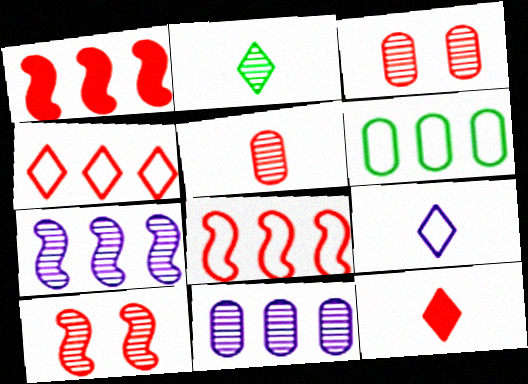[[2, 3, 7], 
[2, 9, 12], 
[2, 10, 11], 
[3, 8, 12]]